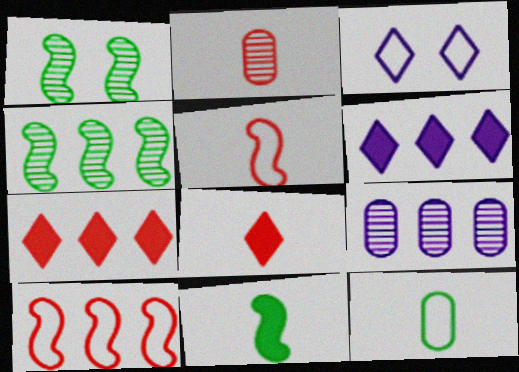[[2, 5, 8], 
[3, 10, 12]]